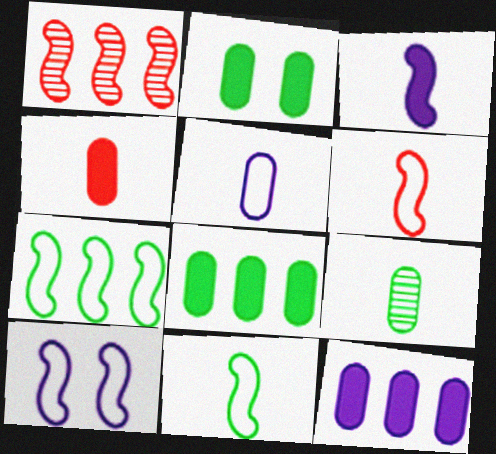[[2, 4, 12], 
[4, 5, 9], 
[6, 7, 10]]